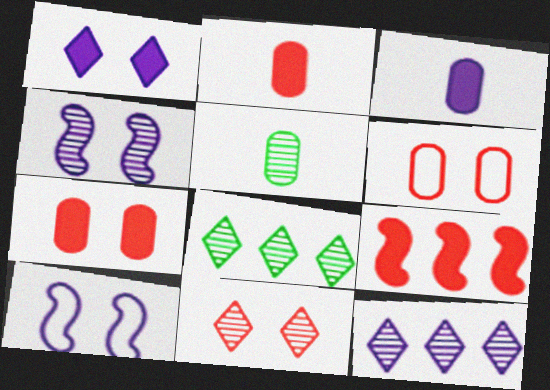[[2, 8, 10], 
[3, 10, 12]]